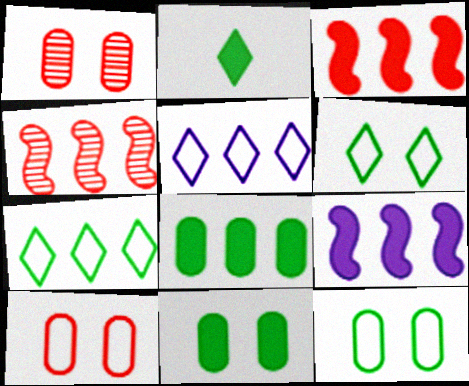[[4, 5, 8]]